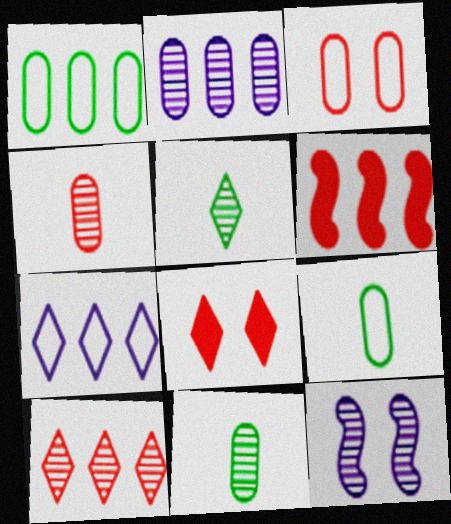[[5, 7, 8], 
[10, 11, 12]]